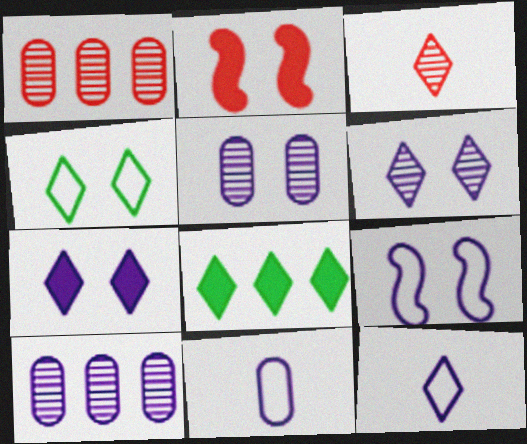[[2, 4, 5], 
[5, 7, 9]]